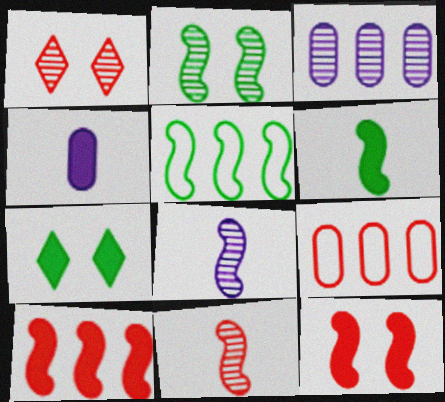[[1, 4, 5], 
[2, 5, 6], 
[4, 7, 10], 
[5, 8, 12], 
[7, 8, 9]]